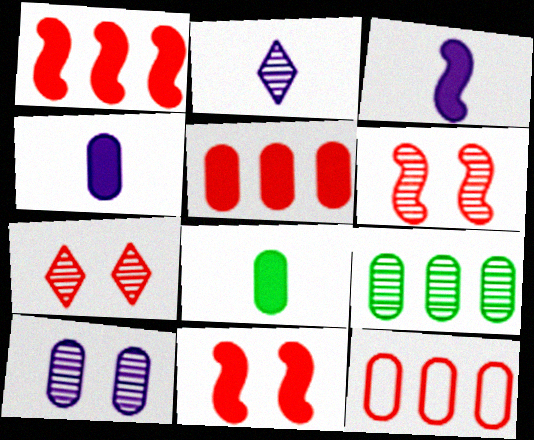[[2, 6, 9], 
[8, 10, 12]]